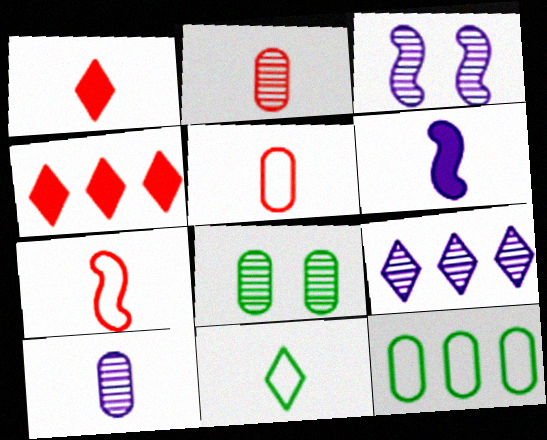[[1, 2, 7], 
[1, 3, 12], 
[2, 6, 11], 
[3, 9, 10]]